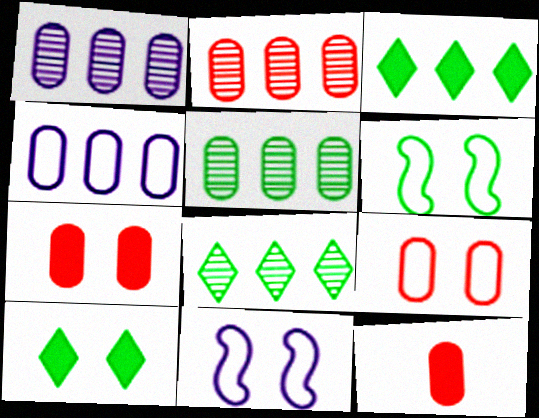[[1, 2, 5], 
[2, 9, 12], 
[8, 11, 12]]